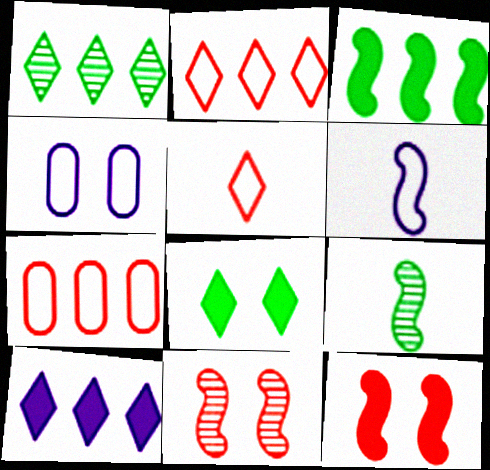[[1, 2, 10], 
[3, 6, 11], 
[4, 8, 11]]